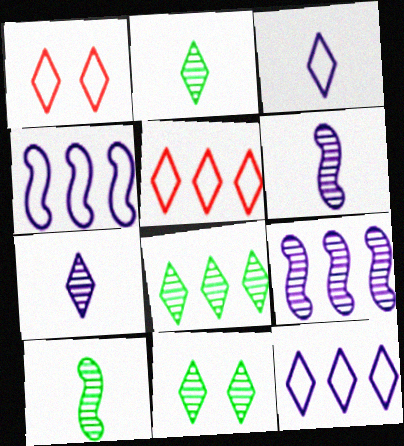[[2, 8, 11]]